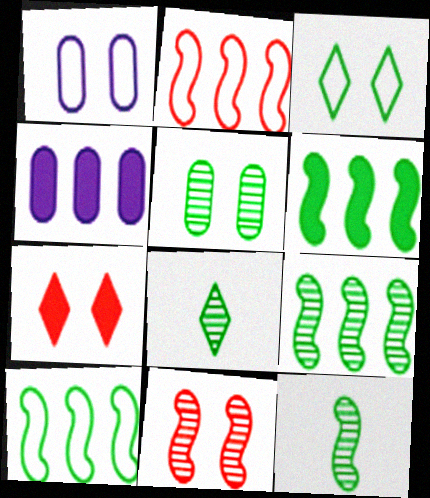[[5, 8, 9], 
[6, 9, 10]]